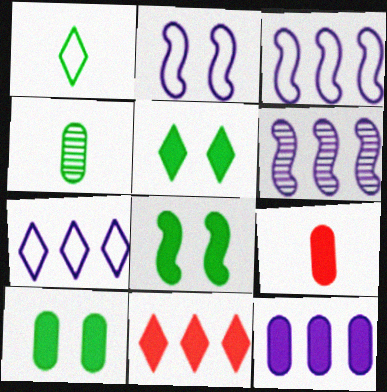[[2, 4, 11], 
[5, 8, 10], 
[6, 7, 12], 
[9, 10, 12]]